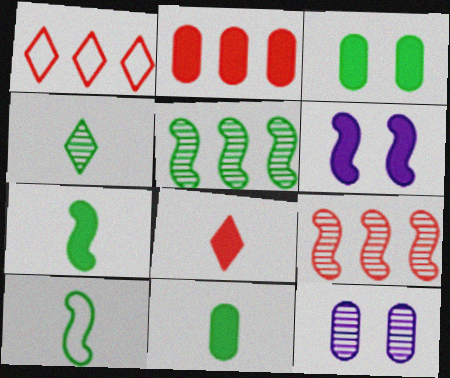[[1, 2, 9], 
[1, 7, 12], 
[4, 9, 12], 
[4, 10, 11], 
[6, 9, 10]]